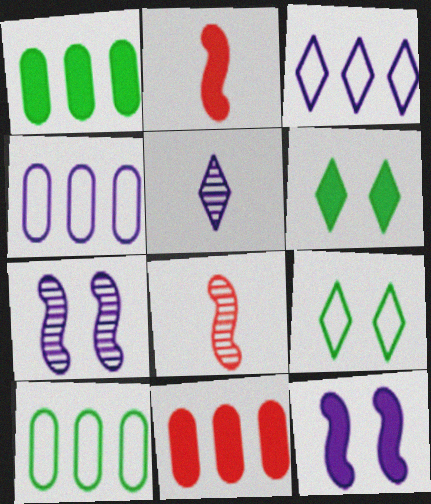[[4, 5, 12], 
[4, 6, 8]]